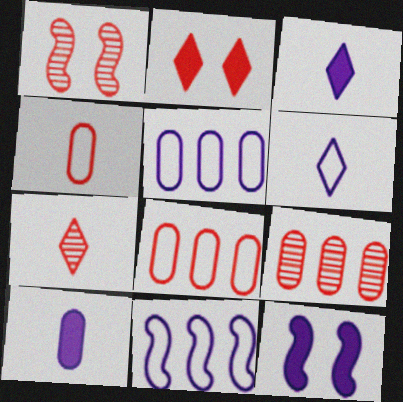[[1, 7, 9]]